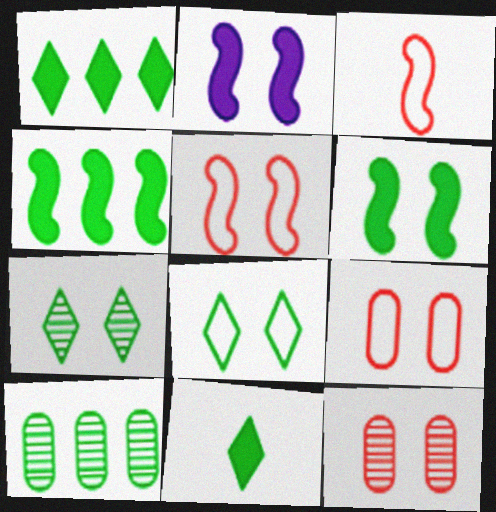[[2, 7, 9], 
[2, 8, 12]]